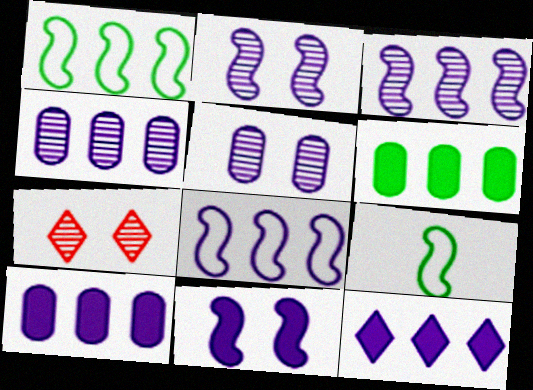[[4, 8, 12], 
[7, 9, 10]]